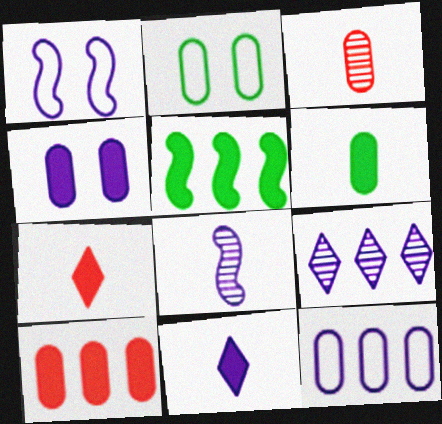[[4, 5, 7], 
[4, 6, 10]]